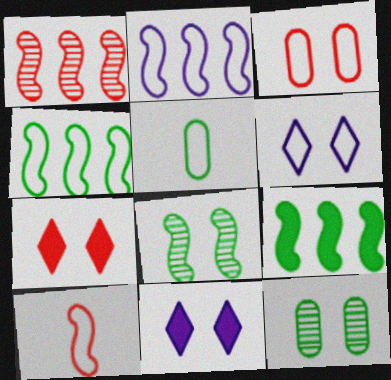[[1, 2, 9], 
[1, 5, 11], 
[3, 8, 11]]